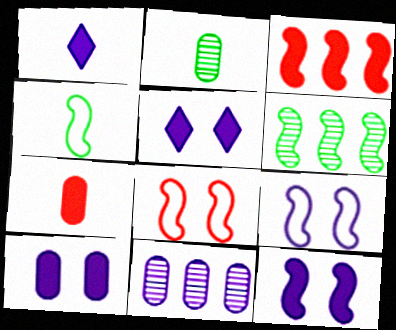[[1, 9, 11], 
[5, 10, 12]]